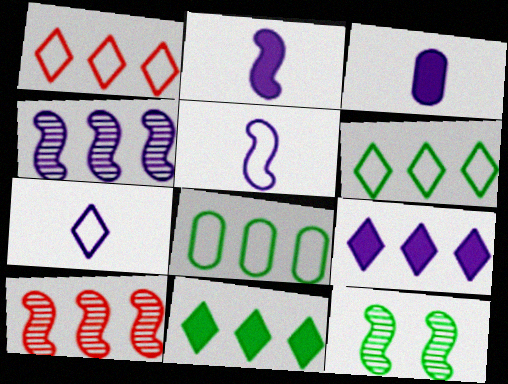[[1, 3, 12], 
[8, 9, 10]]